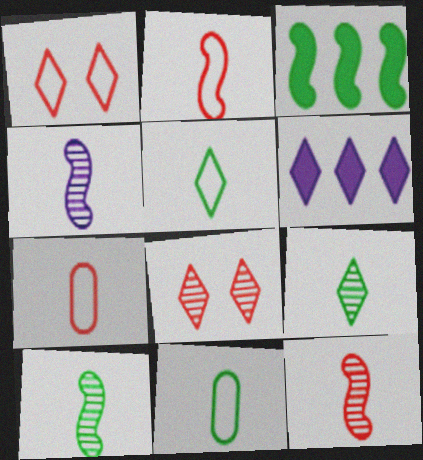[[1, 6, 9], 
[4, 10, 12], 
[5, 6, 8]]